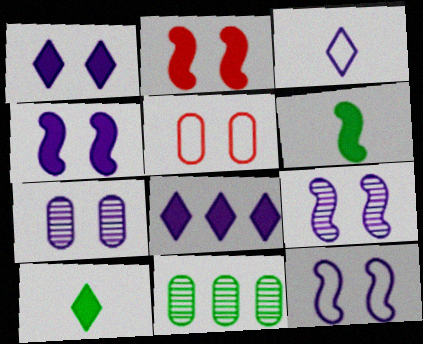[[1, 7, 12], 
[2, 3, 11], 
[4, 9, 12]]